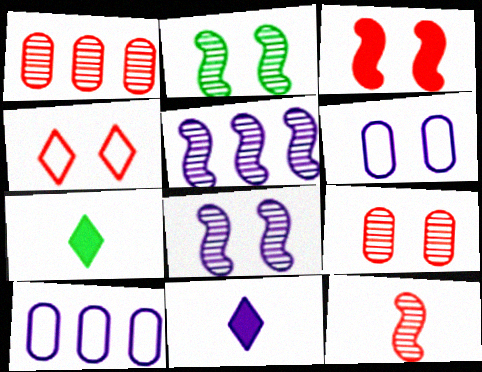[[2, 5, 12], 
[3, 4, 9], 
[5, 6, 11], 
[8, 10, 11]]